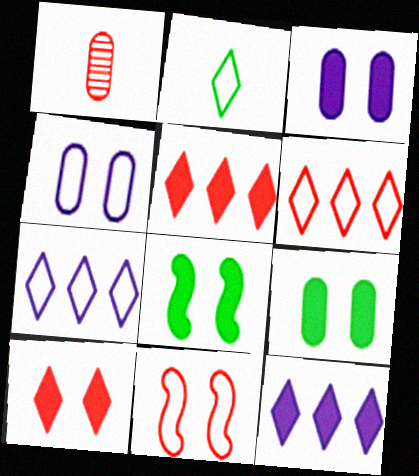[[1, 5, 11], 
[1, 7, 8], 
[3, 8, 10]]